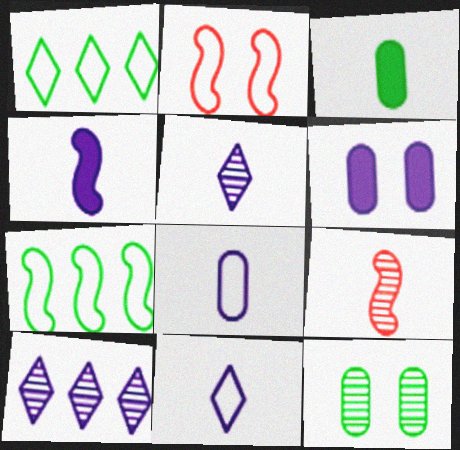[[1, 2, 8], 
[1, 6, 9], 
[2, 3, 10], 
[3, 9, 11], 
[4, 5, 8], 
[9, 10, 12]]